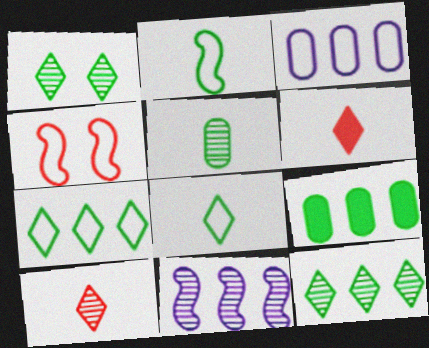[[1, 2, 9], 
[3, 4, 8]]